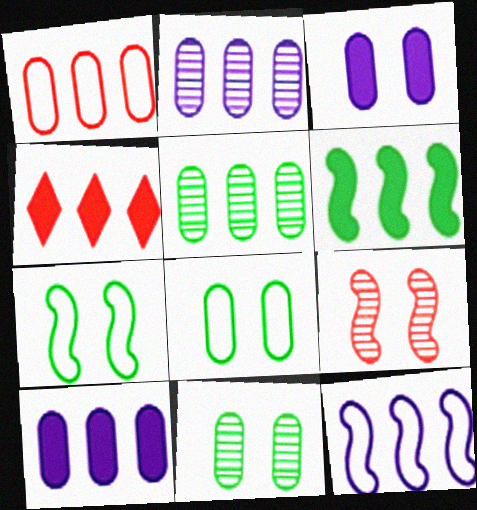[[1, 5, 10], 
[4, 5, 12], 
[4, 6, 10]]